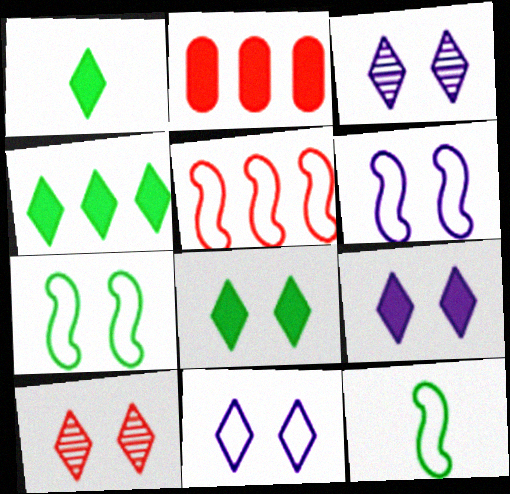[[1, 4, 8], 
[2, 3, 12], 
[3, 9, 11], 
[5, 6, 12], 
[8, 10, 11]]